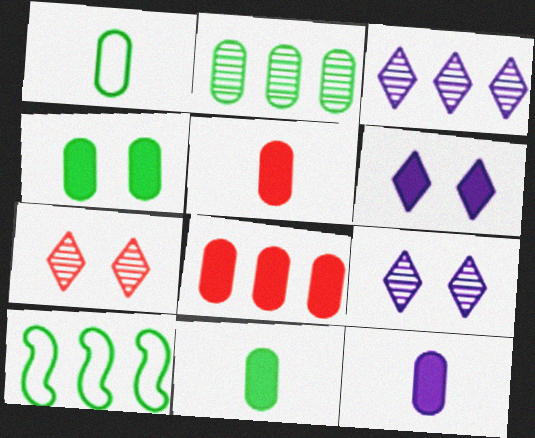[[1, 2, 4], 
[3, 8, 10], 
[4, 8, 12], 
[5, 9, 10], 
[5, 11, 12], 
[7, 10, 12]]